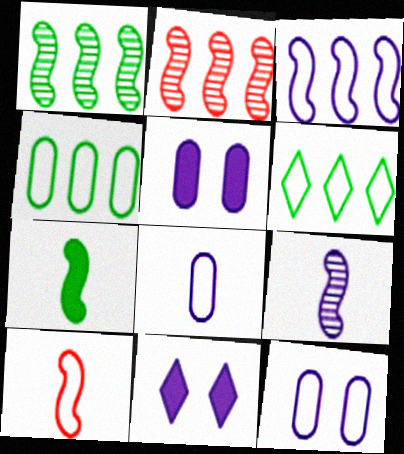[[6, 10, 12], 
[7, 9, 10]]